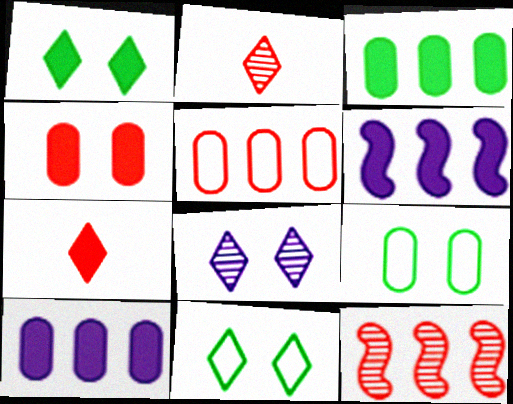[[2, 6, 9]]